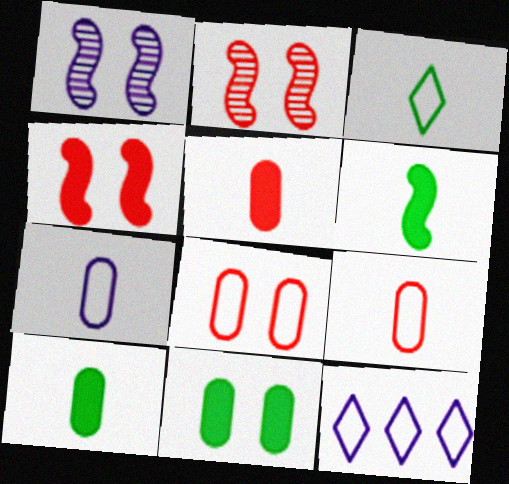[[2, 10, 12]]